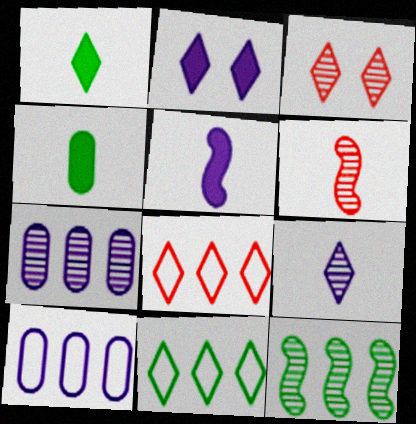[]